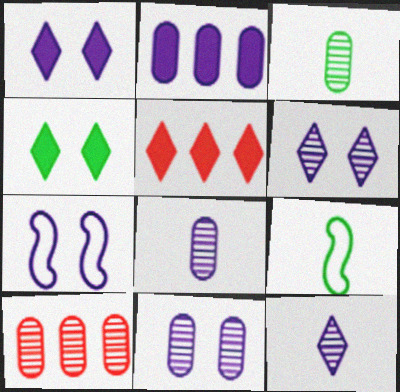[[1, 7, 11], 
[1, 9, 10], 
[2, 7, 12], 
[3, 5, 7], 
[3, 10, 11], 
[5, 9, 11]]